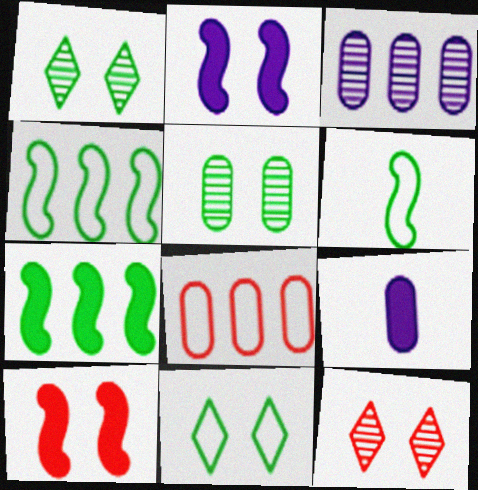[[4, 9, 12], 
[5, 8, 9]]